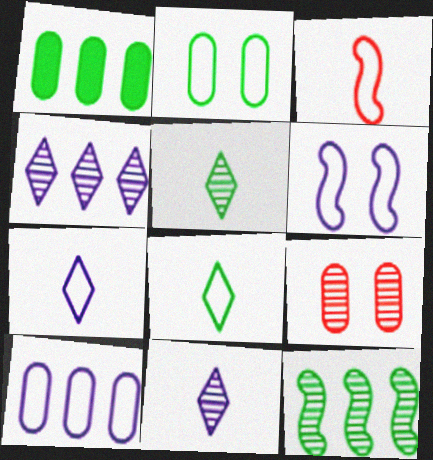[[6, 7, 10], 
[9, 11, 12]]